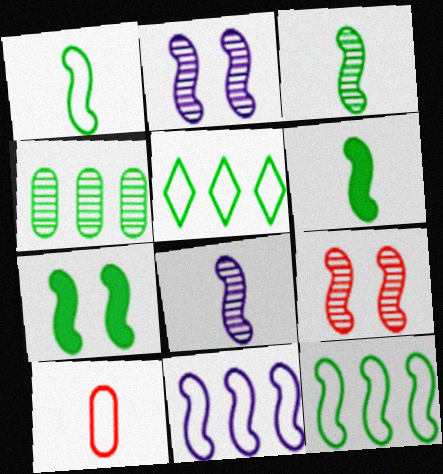[[1, 3, 6], 
[3, 7, 12], 
[6, 9, 11]]